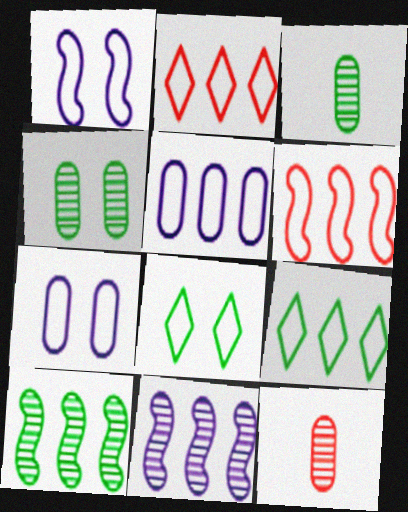[[5, 6, 9]]